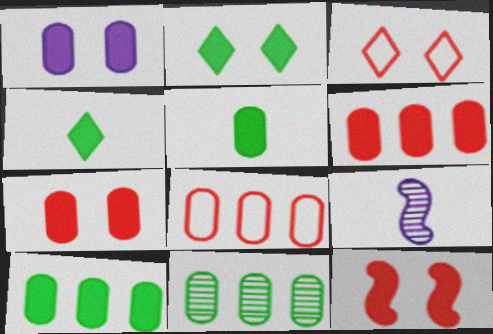[[1, 2, 12], 
[1, 5, 6], 
[2, 8, 9], 
[3, 9, 10]]